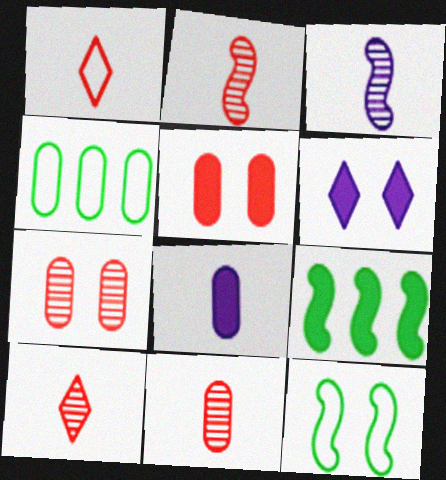[[2, 4, 6], 
[2, 10, 11], 
[4, 7, 8], 
[6, 7, 12]]